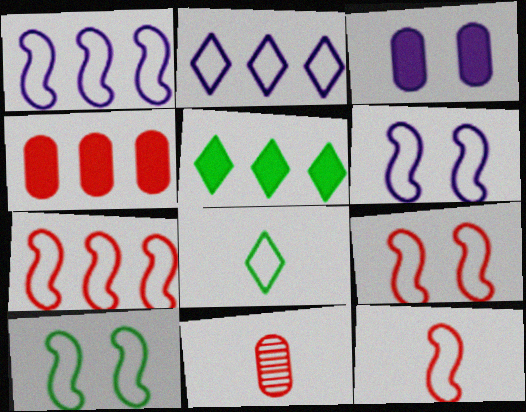[[1, 10, 12], 
[5, 6, 11], 
[6, 9, 10], 
[7, 9, 12]]